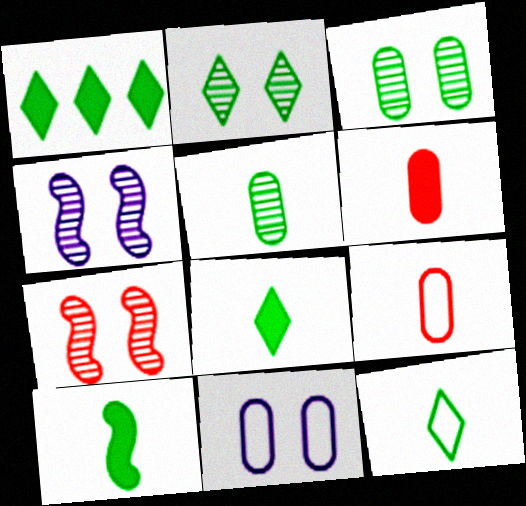[[1, 2, 12], 
[1, 4, 9], 
[5, 10, 12]]